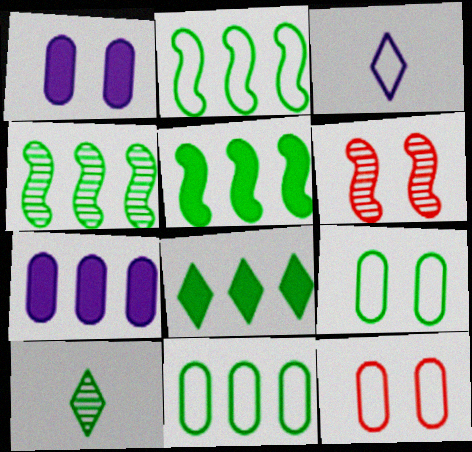[[2, 3, 12], 
[2, 4, 5], 
[4, 8, 11], 
[5, 9, 10]]